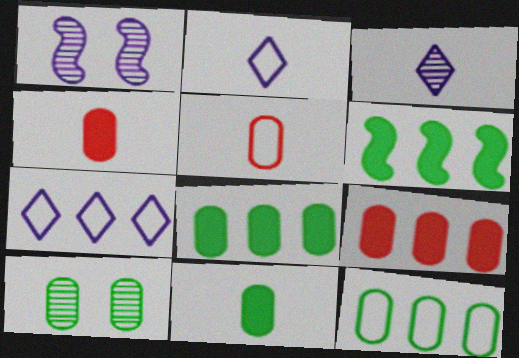[[10, 11, 12]]